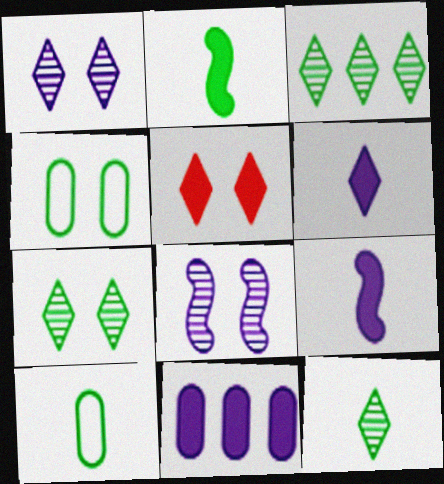[[2, 3, 4], 
[2, 5, 11], 
[2, 10, 12], 
[3, 7, 12], 
[4, 5, 8]]